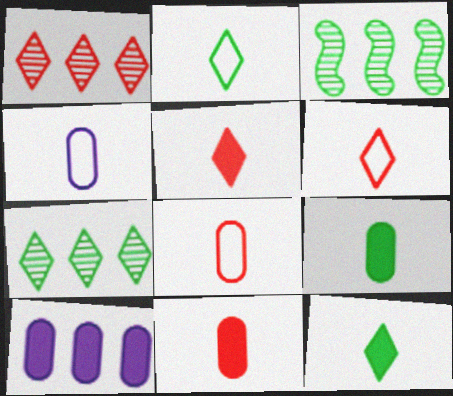[]